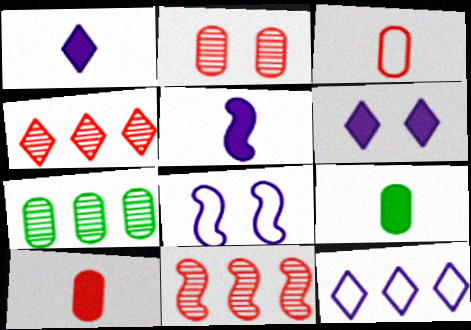[[4, 8, 9]]